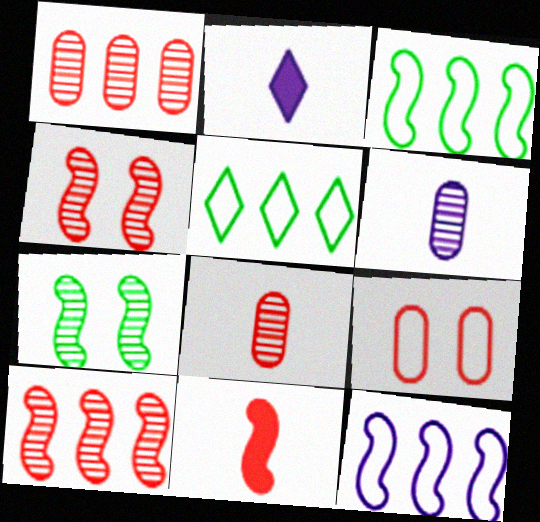[[7, 11, 12]]